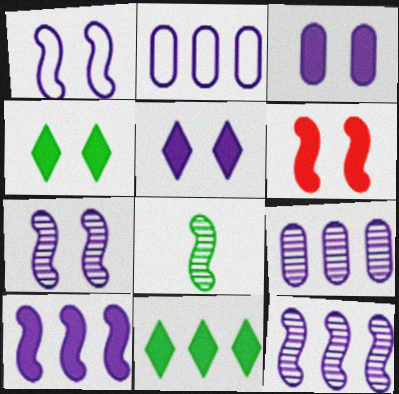[[3, 4, 6]]